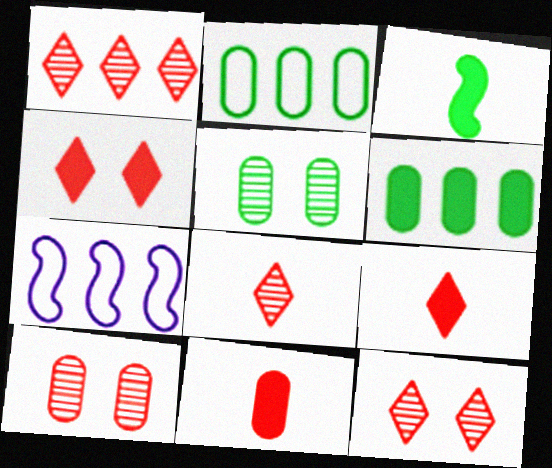[[1, 6, 7], 
[1, 8, 12], 
[5, 7, 9]]